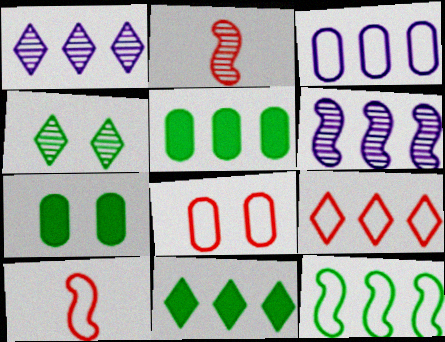[[1, 7, 10], 
[1, 9, 11], 
[3, 9, 12], 
[5, 6, 9], 
[8, 9, 10]]